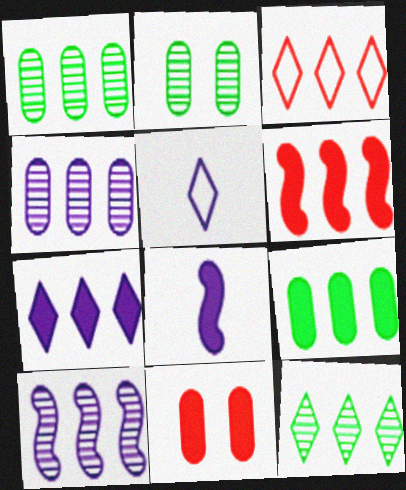[[2, 3, 8], 
[2, 5, 6], 
[3, 7, 12], 
[3, 9, 10], 
[6, 7, 9]]